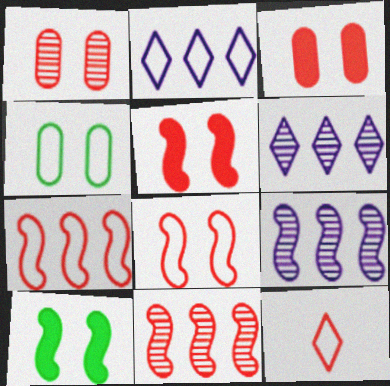[[3, 11, 12]]